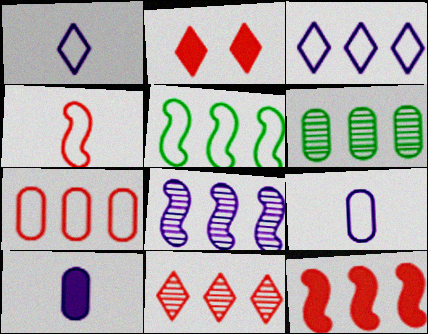[[3, 5, 7], 
[3, 6, 12], 
[5, 8, 12], 
[6, 8, 11], 
[7, 11, 12]]